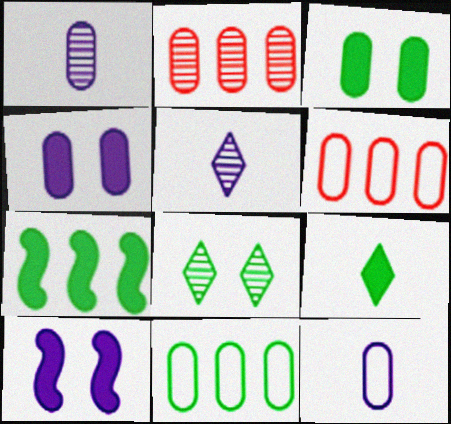[[1, 3, 6], 
[2, 3, 12], 
[3, 7, 9]]